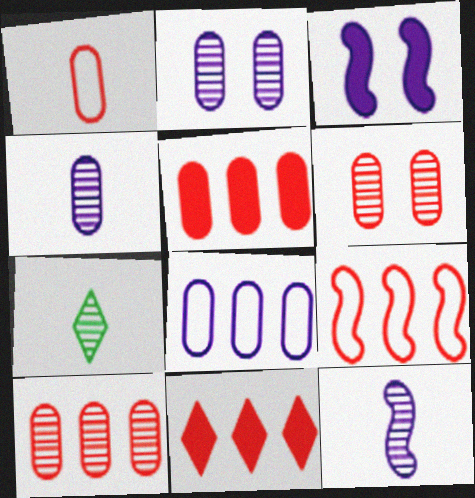[[1, 5, 6], 
[9, 10, 11]]